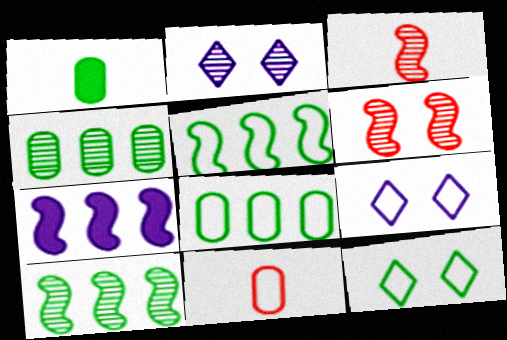[[1, 10, 12], 
[2, 3, 4], 
[5, 9, 11]]